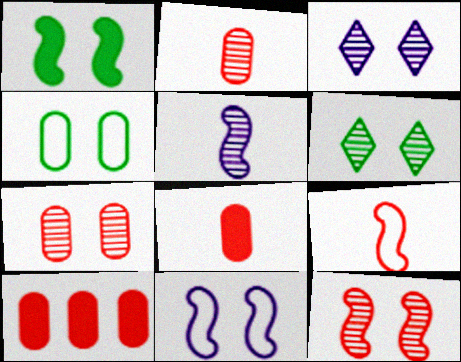[[1, 4, 6], 
[1, 11, 12]]